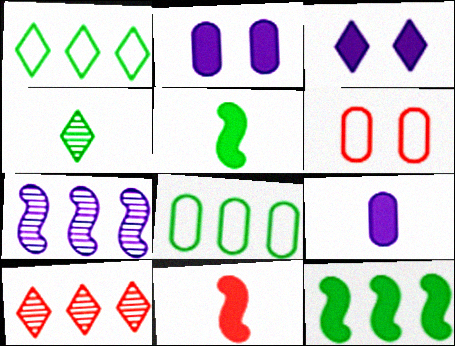[[6, 10, 11]]